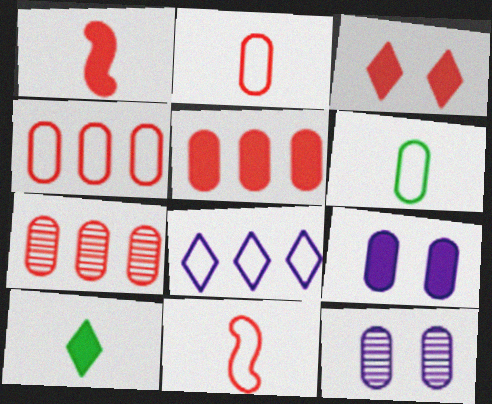[[1, 3, 5], 
[3, 7, 11], 
[4, 5, 7], 
[5, 6, 12], 
[6, 7, 9]]